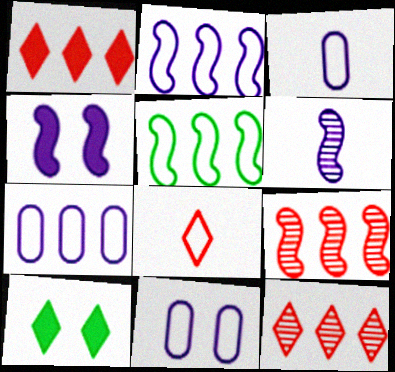[[2, 4, 6], 
[3, 7, 11], 
[3, 9, 10], 
[5, 8, 11]]